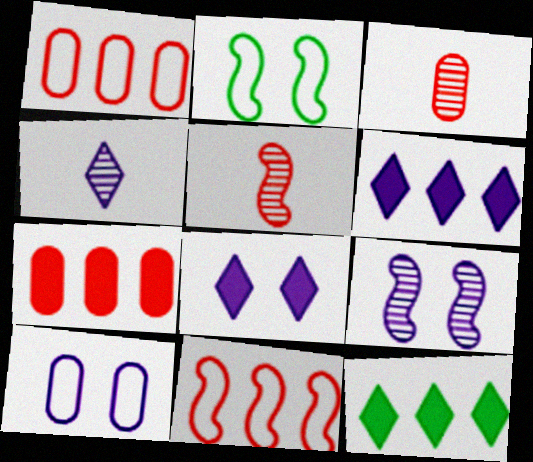[[2, 3, 6], 
[2, 4, 7], 
[5, 10, 12], 
[8, 9, 10]]